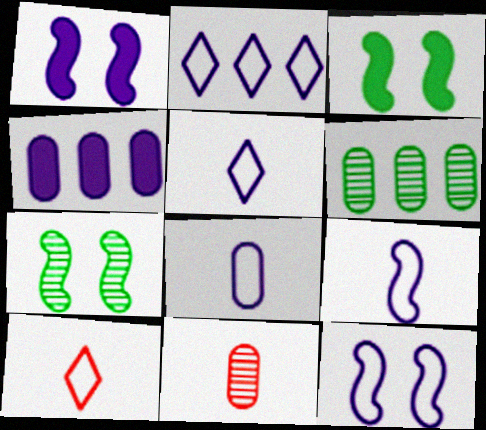[[1, 6, 10], 
[2, 3, 11], 
[2, 8, 12], 
[4, 7, 10], 
[5, 8, 9]]